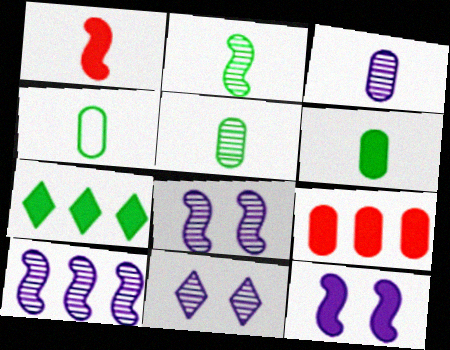[[3, 10, 11], 
[4, 5, 6]]